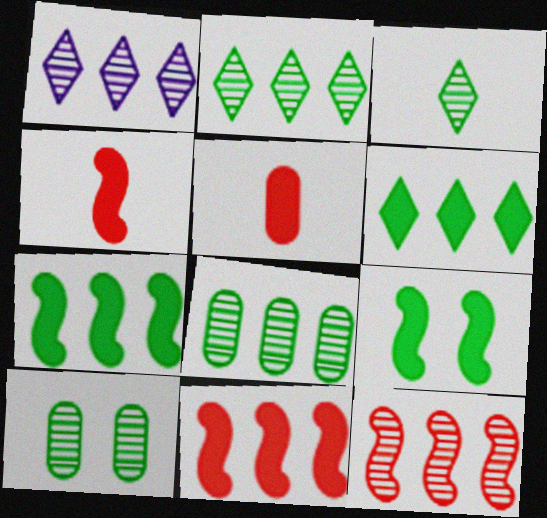[[1, 8, 12]]